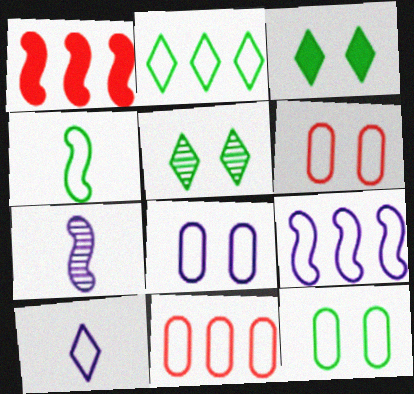[[2, 4, 12], 
[2, 9, 11], 
[3, 7, 11], 
[6, 8, 12], 
[8, 9, 10]]